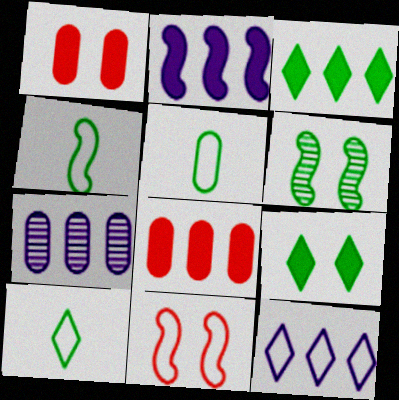[[1, 5, 7], 
[2, 3, 8], 
[2, 7, 12], 
[3, 5, 6], 
[4, 5, 10], 
[5, 11, 12]]